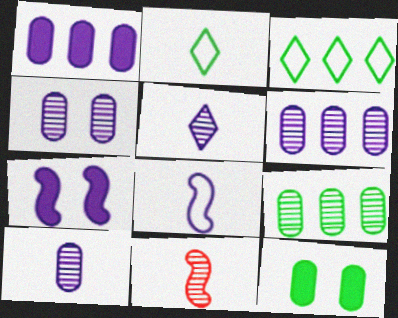[[4, 6, 10]]